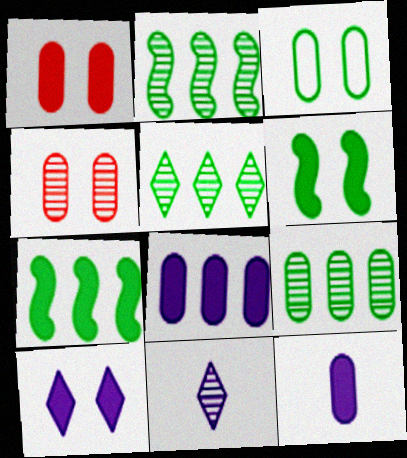[[1, 6, 10], 
[2, 4, 11], 
[2, 5, 9]]